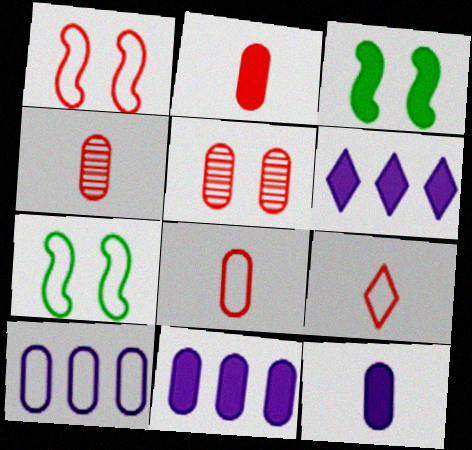[[2, 3, 6], 
[2, 4, 8], 
[4, 6, 7], 
[7, 9, 10]]